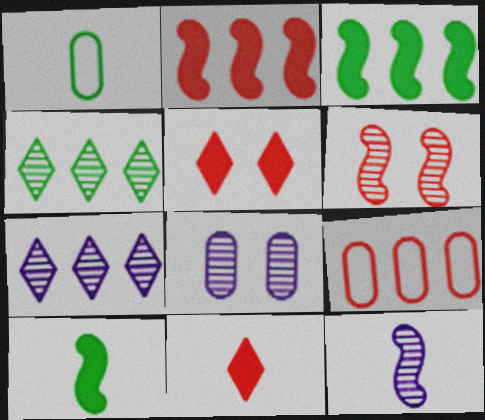[[1, 11, 12], 
[3, 7, 9], 
[6, 9, 11], 
[7, 8, 12]]